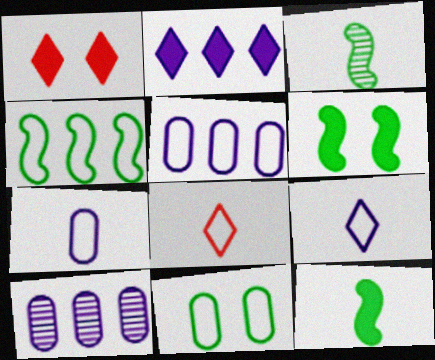[[1, 3, 5], 
[3, 4, 6], 
[6, 8, 10]]